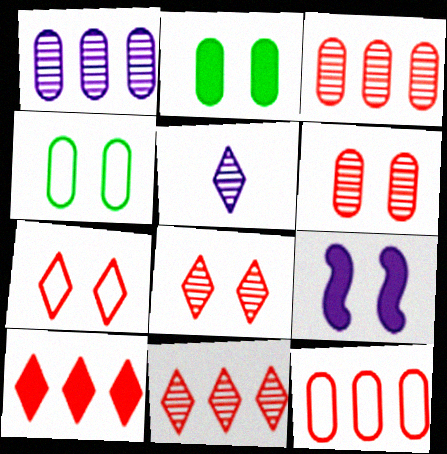[[4, 8, 9]]